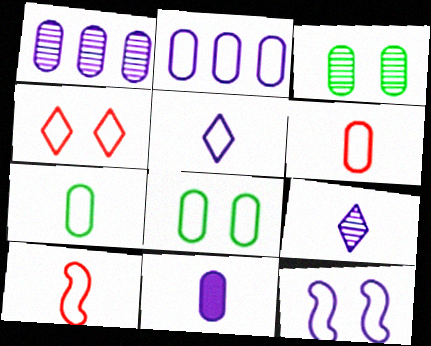[[2, 5, 12], 
[2, 6, 8], 
[4, 8, 12], 
[5, 7, 10]]